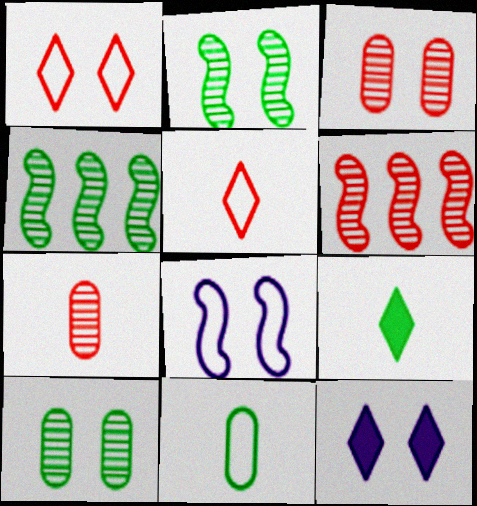[[6, 11, 12]]